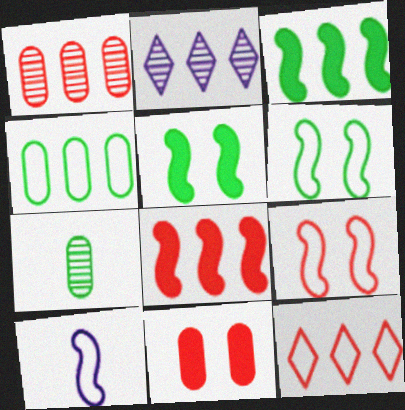[[1, 8, 12], 
[2, 4, 8]]